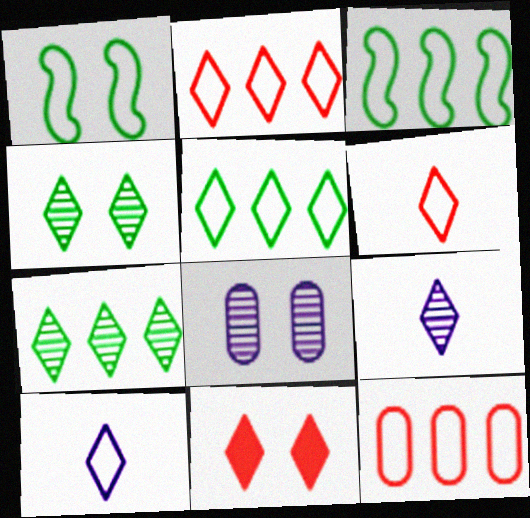[[1, 8, 11], 
[1, 10, 12], 
[5, 9, 11], 
[7, 10, 11]]